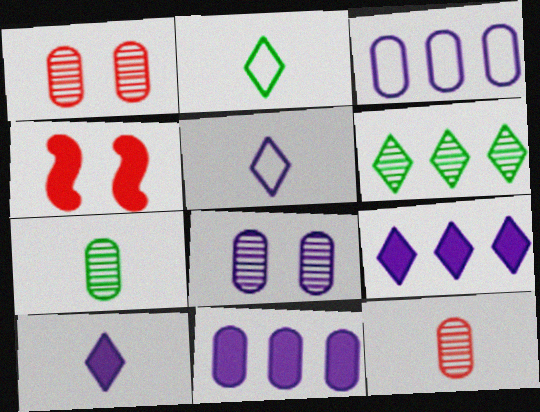[]